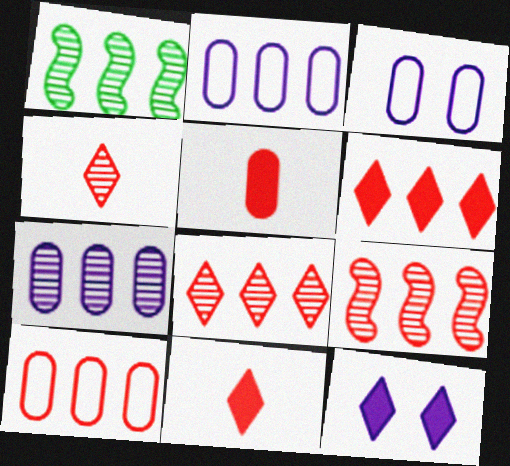[[1, 2, 6], 
[1, 3, 11], 
[1, 7, 8], 
[6, 9, 10]]